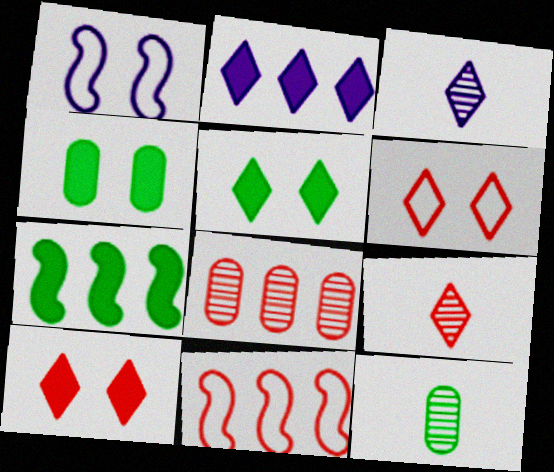[[3, 4, 11]]